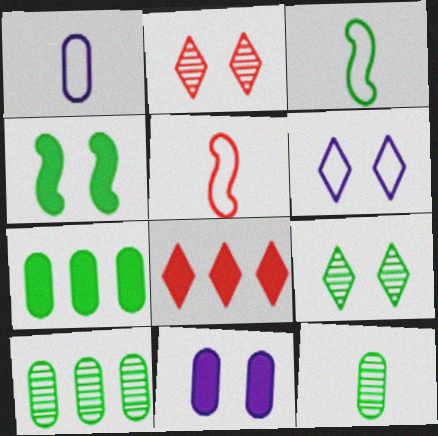[[3, 7, 9]]